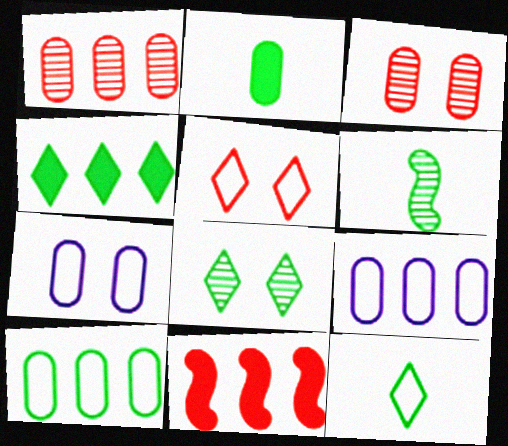[[1, 2, 7], 
[2, 3, 9], 
[2, 6, 12], 
[4, 8, 12]]